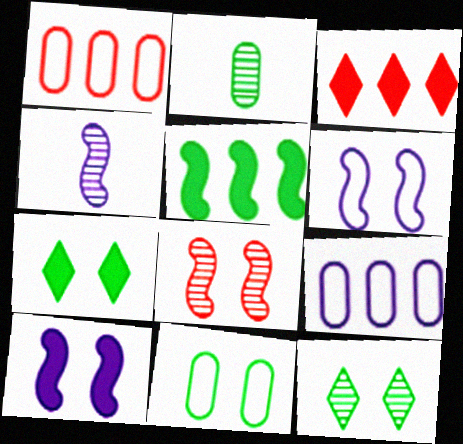[[1, 4, 7], 
[2, 3, 6], 
[3, 4, 11]]